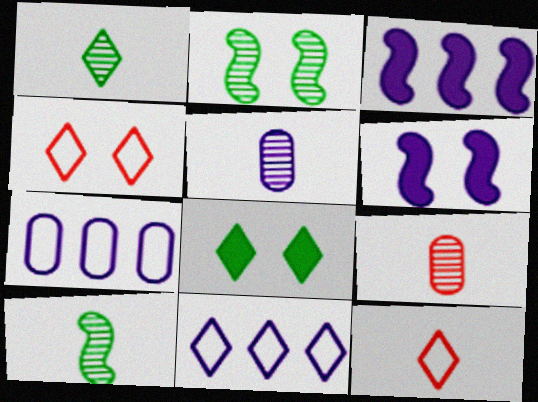[[5, 6, 11]]